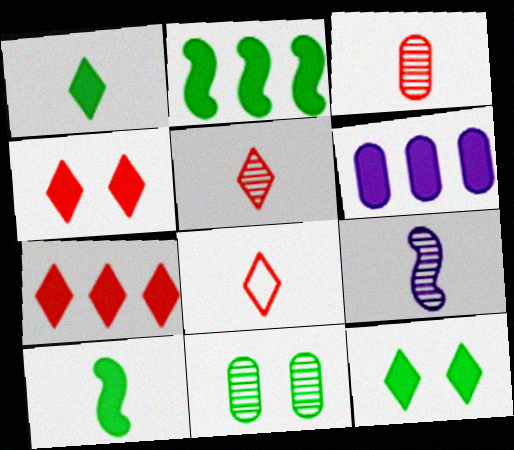[[2, 6, 7], 
[4, 6, 10]]